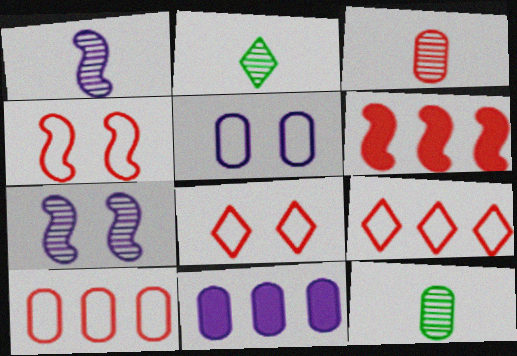[[1, 2, 3], 
[2, 4, 11], 
[2, 5, 6], 
[3, 6, 8]]